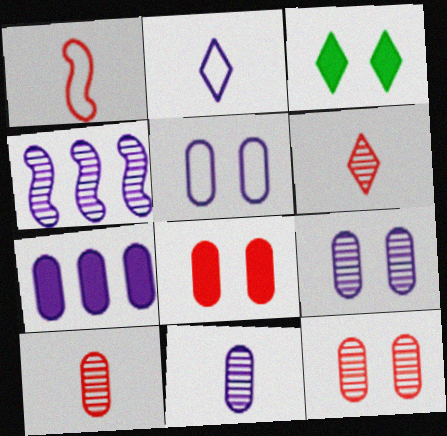[[5, 7, 11]]